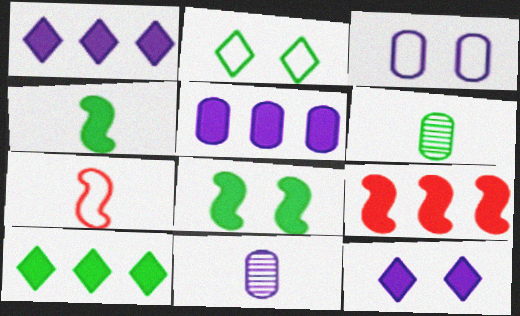[[2, 9, 11], 
[3, 5, 11], 
[5, 9, 10]]